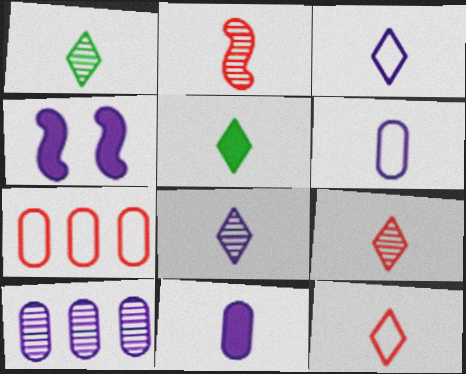[[1, 4, 7], 
[1, 8, 9], 
[2, 5, 6], 
[3, 4, 10], 
[3, 5, 9], 
[5, 8, 12]]